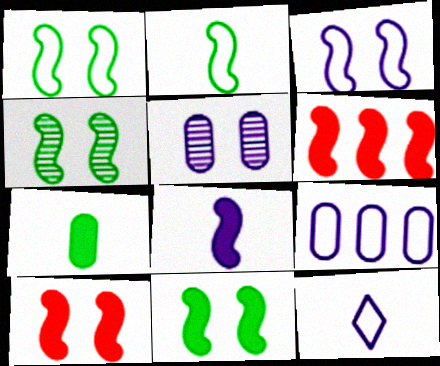[[1, 4, 11], 
[3, 4, 10], 
[3, 9, 12], 
[6, 8, 11]]